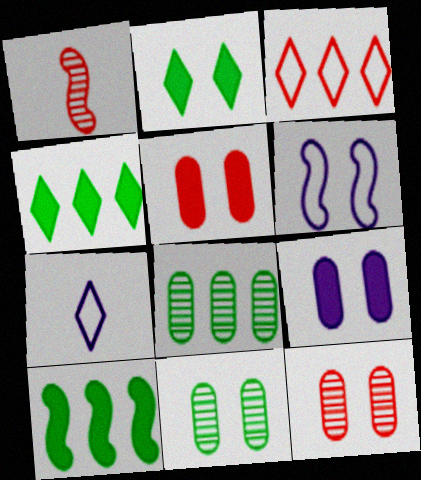[[1, 3, 5], 
[1, 6, 10], 
[2, 6, 12], 
[7, 10, 12]]